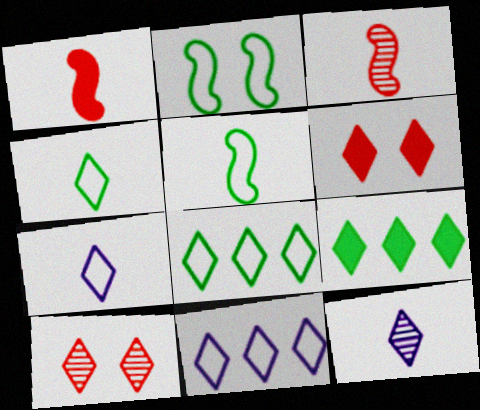[[6, 8, 12], 
[7, 9, 10]]